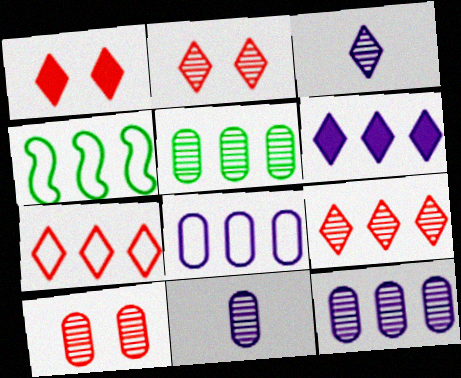[[1, 4, 11], 
[4, 7, 8], 
[5, 10, 11]]